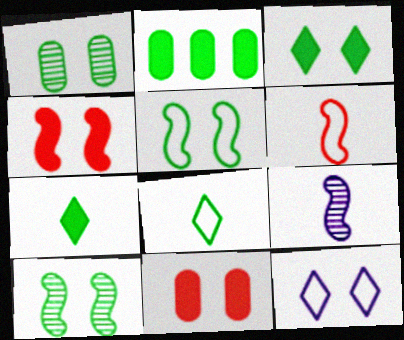[[1, 3, 5], 
[1, 4, 12], 
[2, 8, 10], 
[10, 11, 12]]